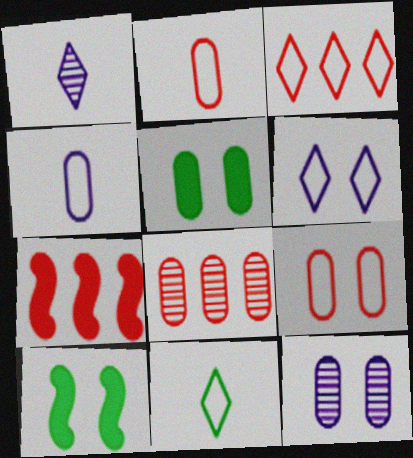[[3, 6, 11], 
[3, 7, 8], 
[4, 5, 8], 
[5, 9, 12], 
[7, 11, 12]]